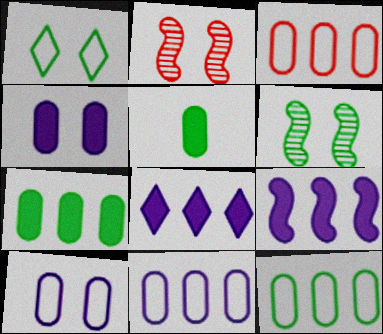[[1, 2, 4], 
[3, 11, 12]]